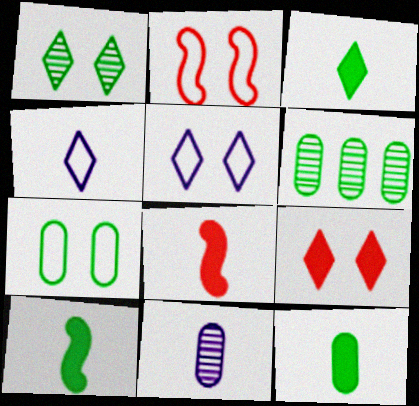[[1, 5, 9], 
[2, 5, 7], 
[3, 10, 12], 
[5, 6, 8], 
[6, 7, 12]]